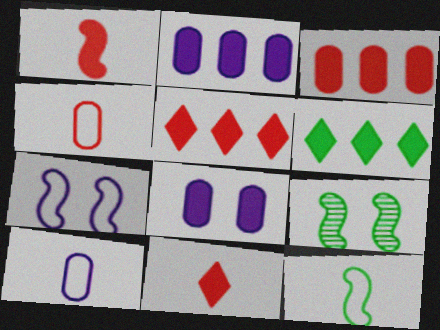[[1, 6, 8], 
[5, 9, 10]]